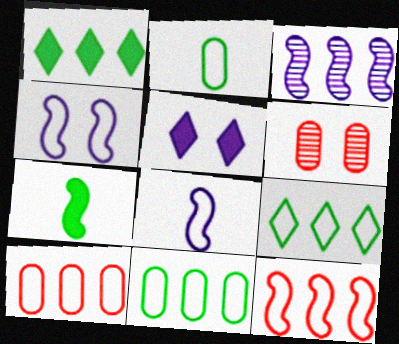[[1, 3, 10], 
[1, 6, 8]]